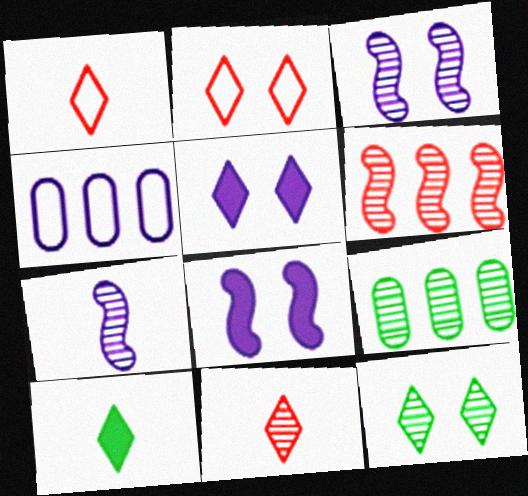[[1, 8, 9], 
[2, 5, 12], 
[3, 9, 11], 
[4, 5, 7]]